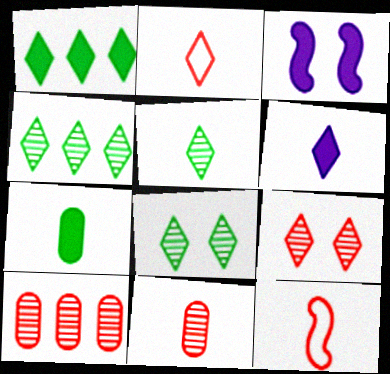[[2, 5, 6], 
[4, 5, 8]]